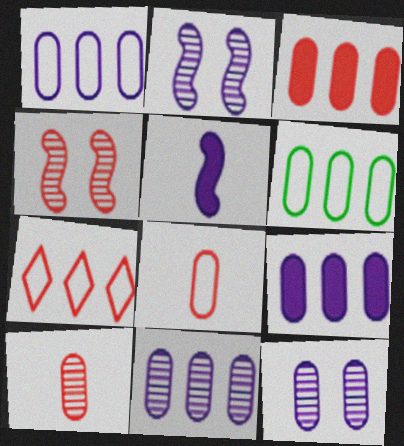[[1, 9, 11], 
[3, 6, 11]]